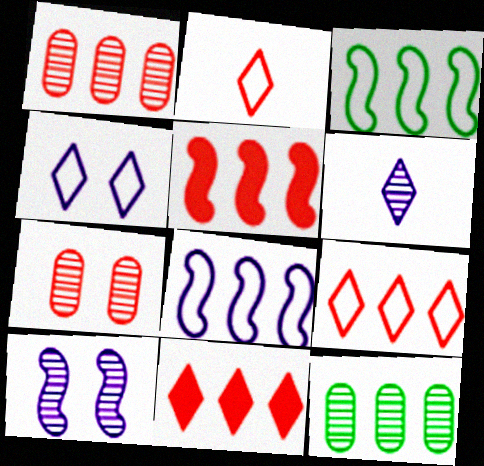[[1, 5, 9], 
[2, 5, 7], 
[8, 11, 12]]